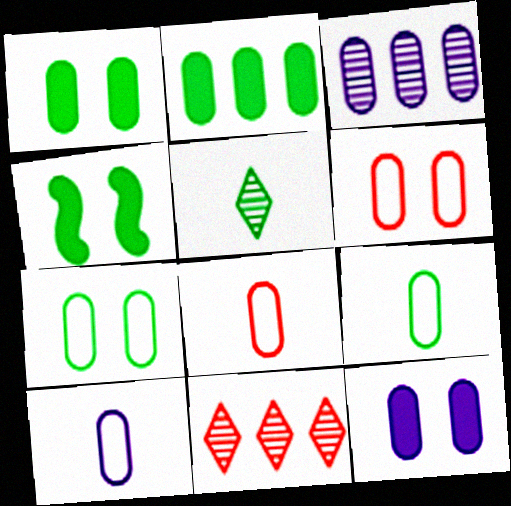[[1, 3, 8], 
[3, 10, 12], 
[4, 10, 11], 
[8, 9, 10]]